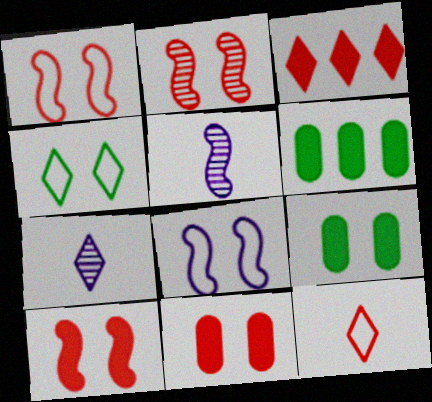[[1, 2, 10], 
[1, 6, 7], 
[3, 4, 7]]